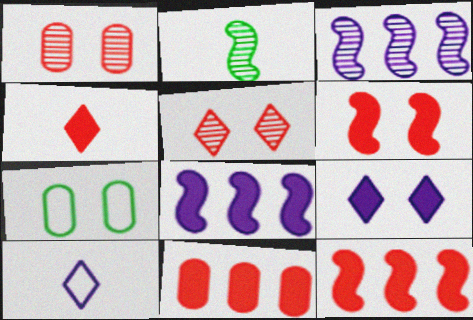[[3, 4, 7], 
[4, 6, 11]]